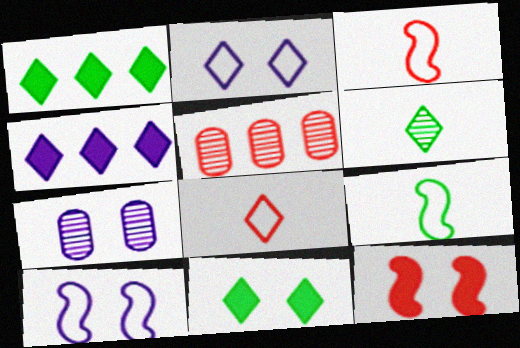[[1, 3, 7], 
[5, 8, 12]]